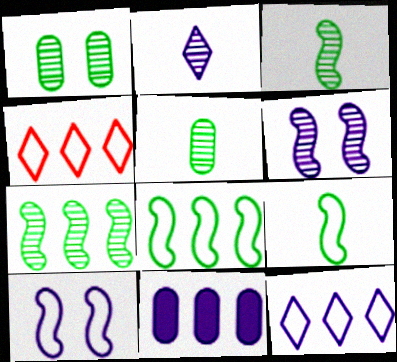[[2, 10, 11], 
[4, 7, 11]]